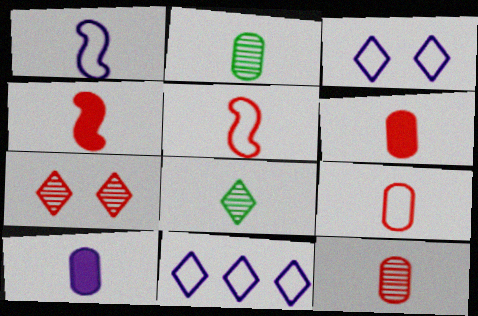[[1, 6, 8], 
[2, 9, 10], 
[5, 8, 10], 
[6, 9, 12]]